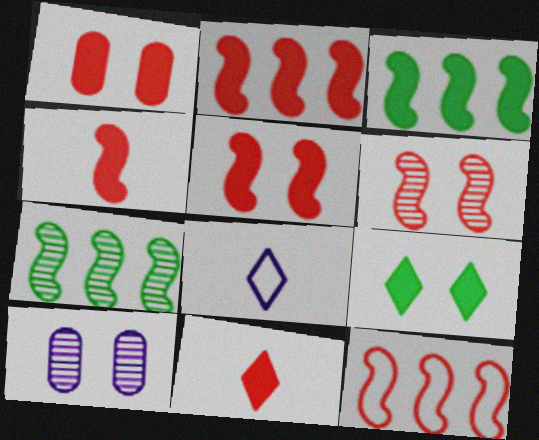[[1, 2, 11], 
[1, 7, 8], 
[2, 4, 5], 
[4, 6, 12]]